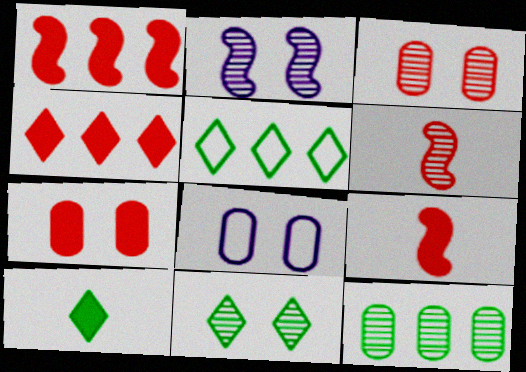[[2, 3, 11], 
[4, 7, 9], 
[5, 10, 11]]